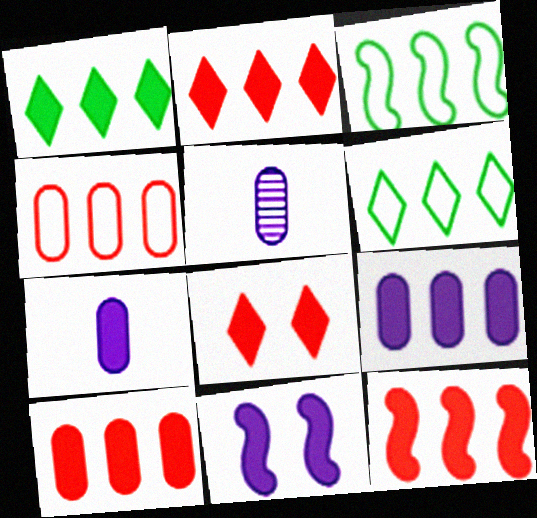[[1, 9, 12], 
[2, 10, 12], 
[3, 5, 8]]